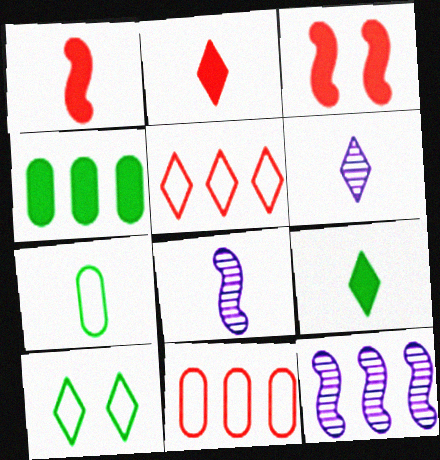[[1, 6, 7], 
[2, 7, 8], 
[4, 5, 12]]